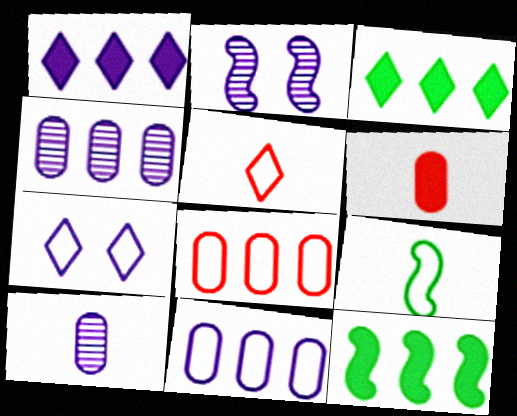[[7, 8, 9]]